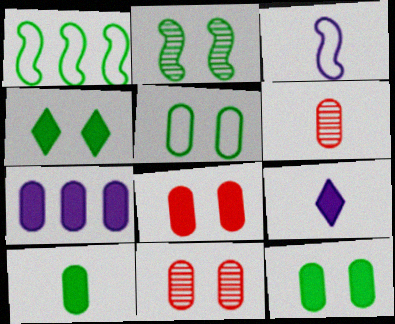[[1, 9, 11], 
[2, 4, 5], 
[5, 6, 7], 
[7, 8, 10]]